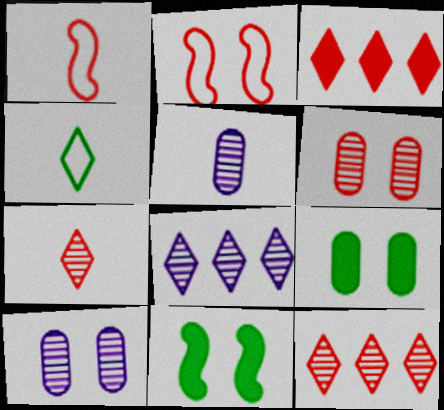[[1, 3, 6], 
[1, 8, 9]]